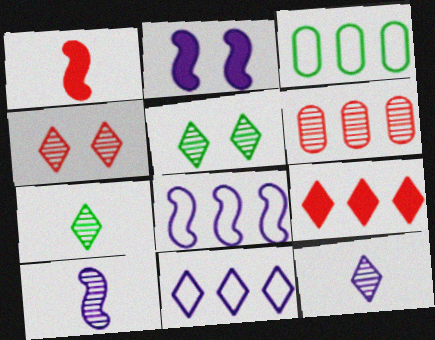[[2, 8, 10], 
[5, 6, 10]]